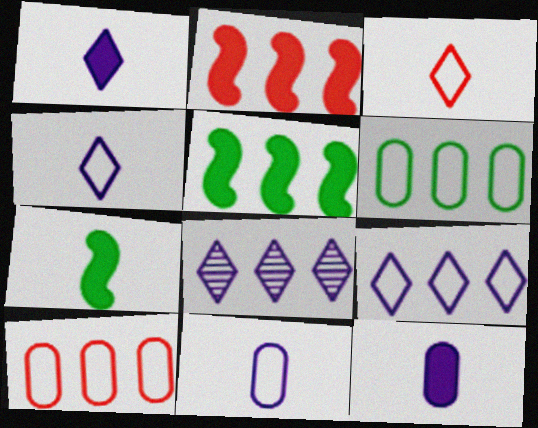[[2, 6, 8], 
[5, 8, 10]]